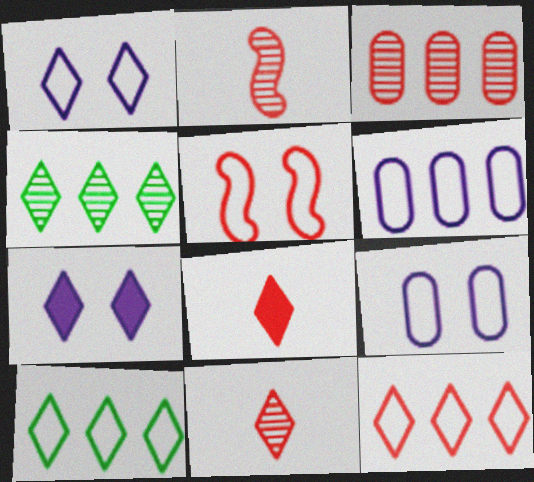[[1, 4, 8], 
[3, 5, 8], 
[7, 10, 11]]